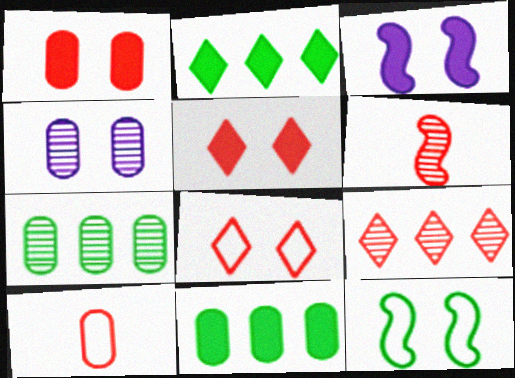[[4, 5, 12], 
[4, 10, 11]]